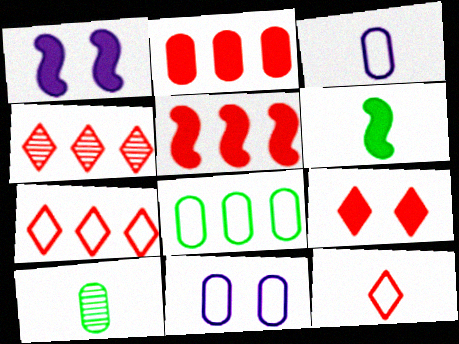[[1, 5, 6], 
[1, 7, 10], 
[2, 10, 11], 
[4, 6, 11], 
[4, 9, 12]]